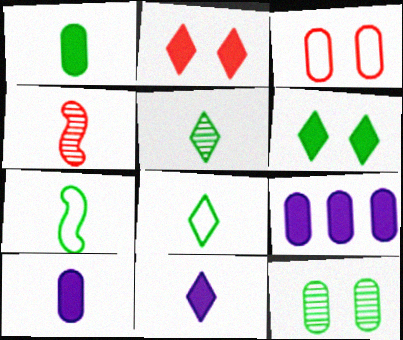[[1, 5, 7], 
[4, 8, 10]]